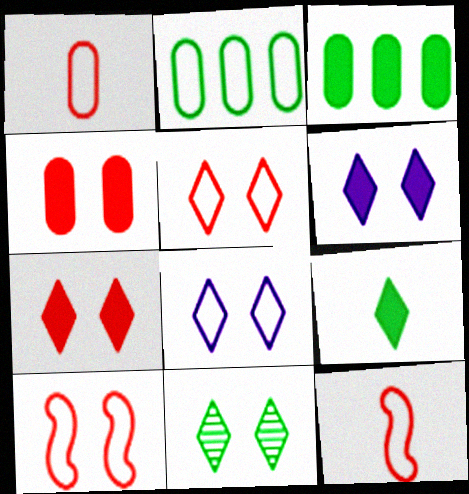[[2, 8, 12], 
[5, 6, 11], 
[7, 8, 11]]